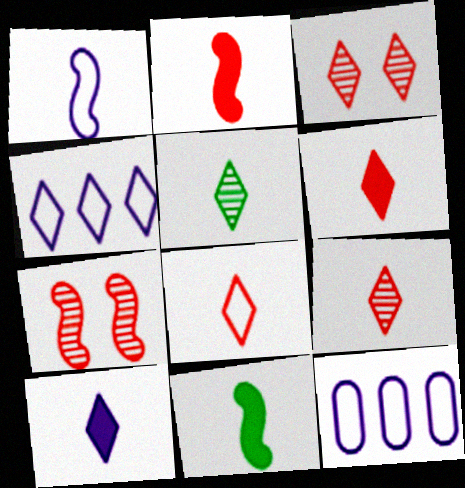[[3, 11, 12], 
[5, 8, 10], 
[6, 8, 9]]